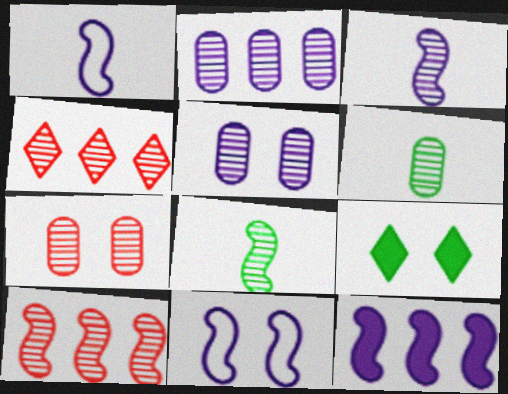[[2, 6, 7], 
[3, 11, 12], 
[4, 5, 8], 
[7, 9, 11]]